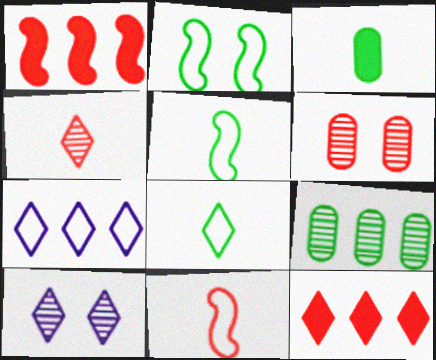[[1, 7, 9], 
[6, 11, 12], 
[8, 10, 12]]